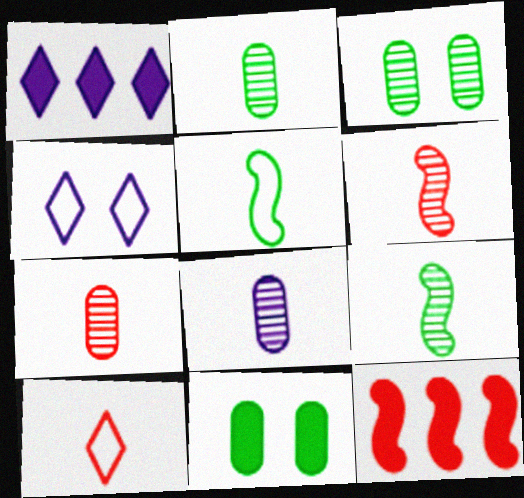[[2, 4, 12], 
[2, 7, 8]]